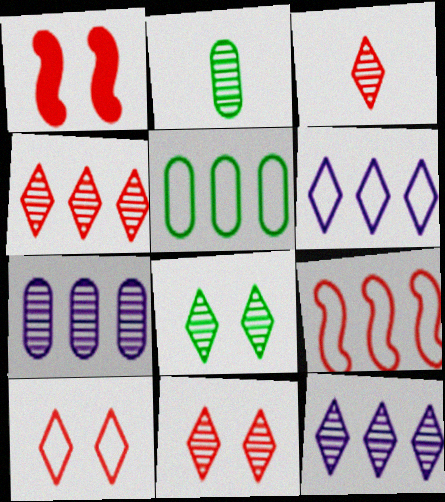[[1, 2, 6], 
[3, 4, 11], 
[3, 8, 12], 
[5, 6, 9]]